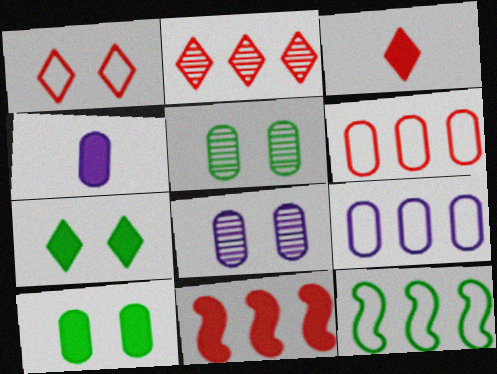[[1, 2, 3], 
[2, 6, 11], 
[3, 8, 12], 
[4, 5, 6], 
[4, 7, 11], 
[4, 8, 9]]